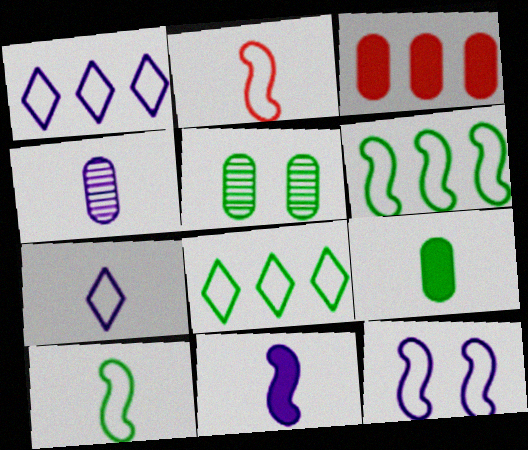[[2, 6, 12], 
[4, 7, 11]]